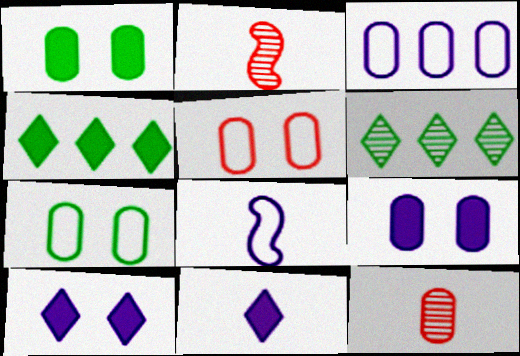[[1, 3, 12]]